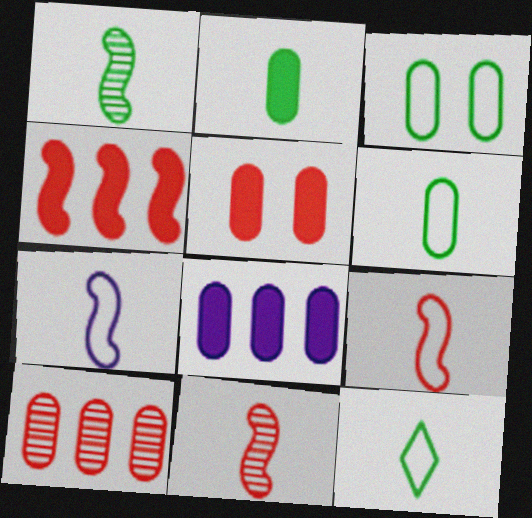[[1, 2, 12], 
[2, 5, 8]]